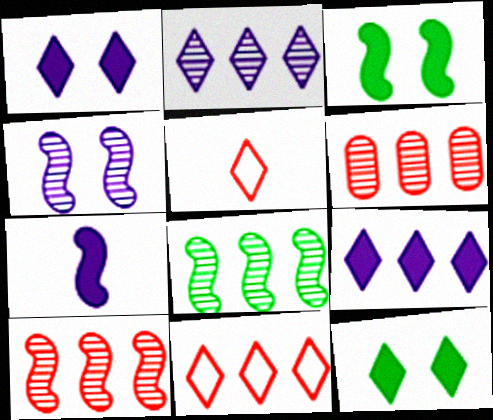[[2, 5, 12], 
[2, 6, 8]]